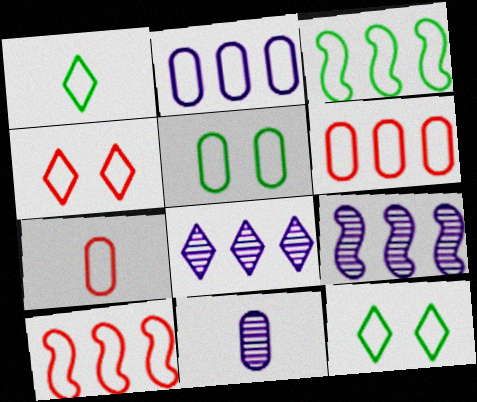[[1, 3, 5], 
[2, 5, 7], 
[4, 7, 10]]